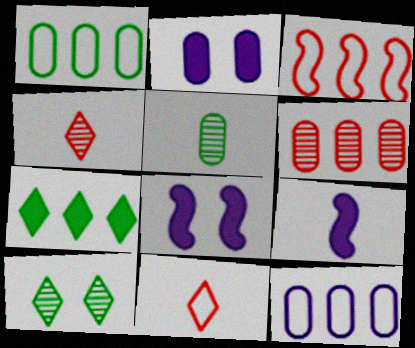[[1, 4, 8], 
[5, 9, 11]]